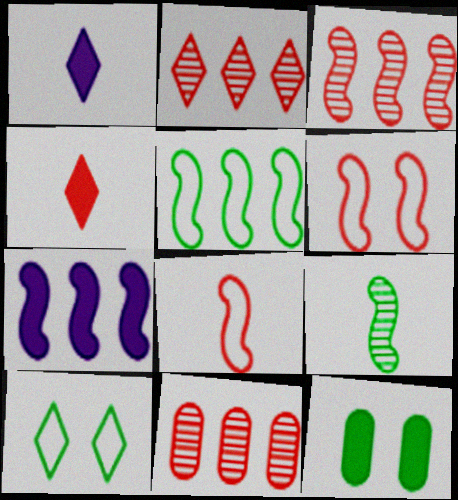[[1, 2, 10], 
[2, 3, 11], 
[3, 5, 7], 
[4, 6, 11], 
[4, 7, 12], 
[6, 7, 9]]